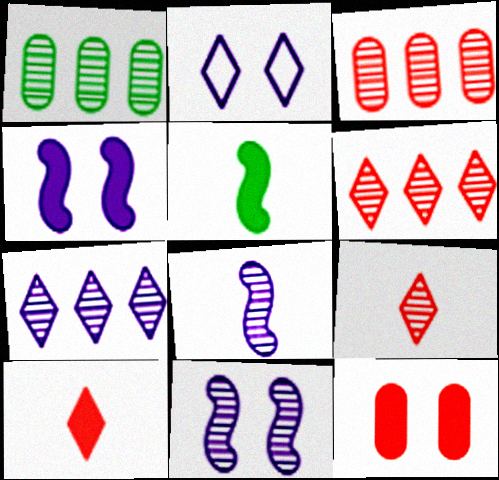[[1, 9, 11], 
[2, 3, 5]]